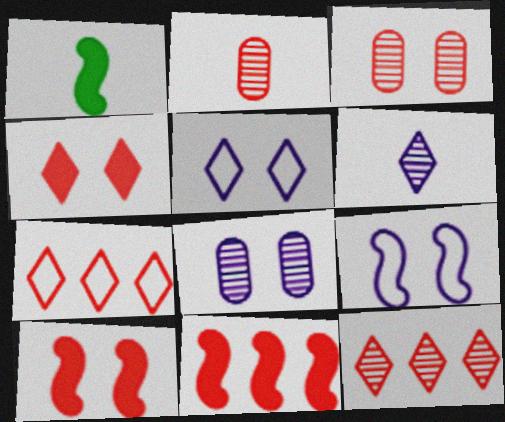[[1, 7, 8], 
[2, 7, 10]]